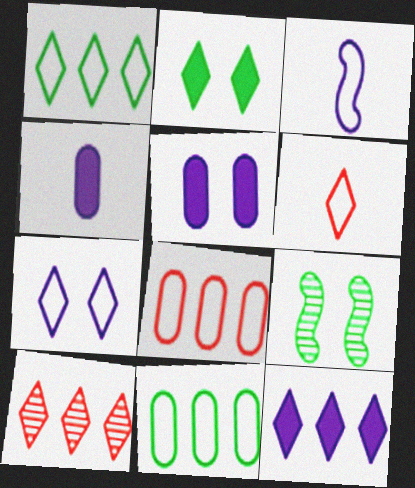[[1, 6, 7], 
[1, 10, 12]]